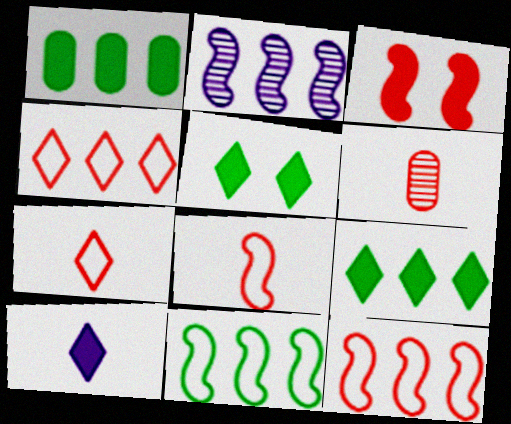[[1, 2, 4], 
[1, 3, 10], 
[3, 4, 6]]